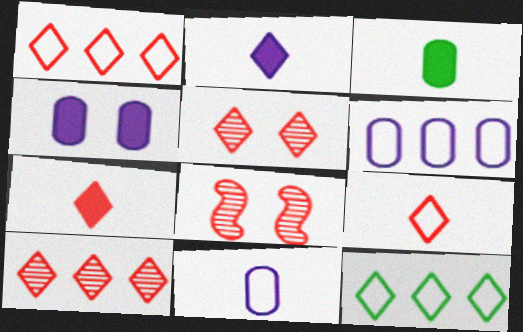[[1, 5, 7], 
[2, 5, 12]]